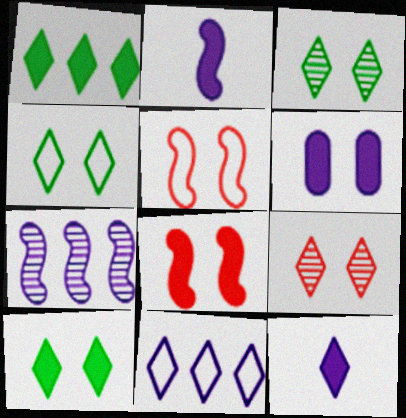[[3, 4, 10], 
[3, 5, 6], 
[6, 8, 10]]